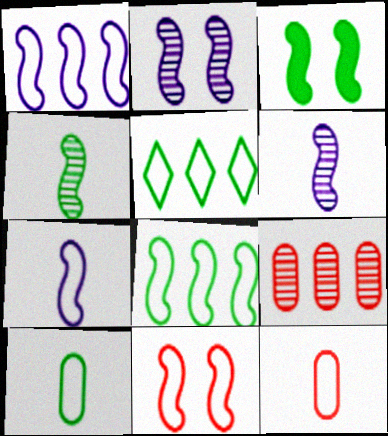[[2, 3, 11], 
[3, 4, 8], 
[7, 8, 11]]